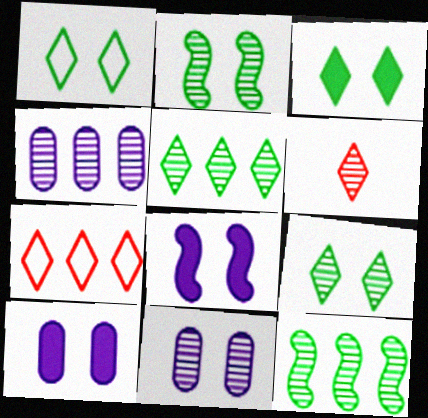[[1, 3, 9], 
[2, 4, 6], 
[6, 11, 12]]